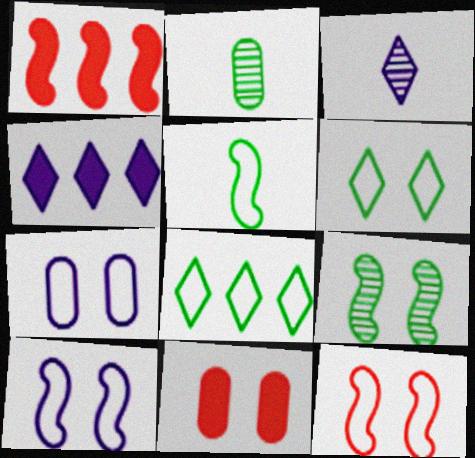[[2, 4, 12], 
[6, 7, 12]]